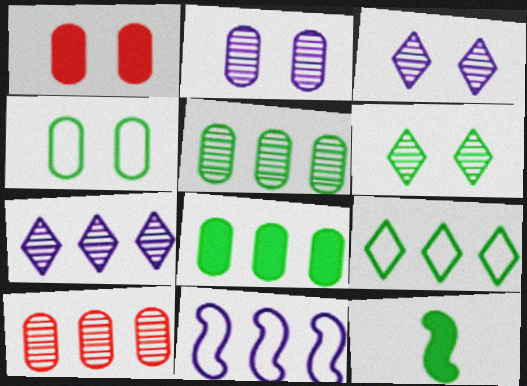[[1, 2, 4]]